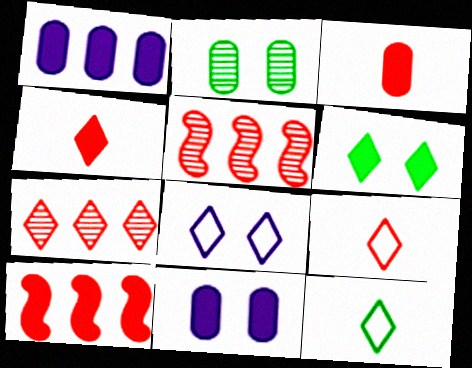[[5, 11, 12]]